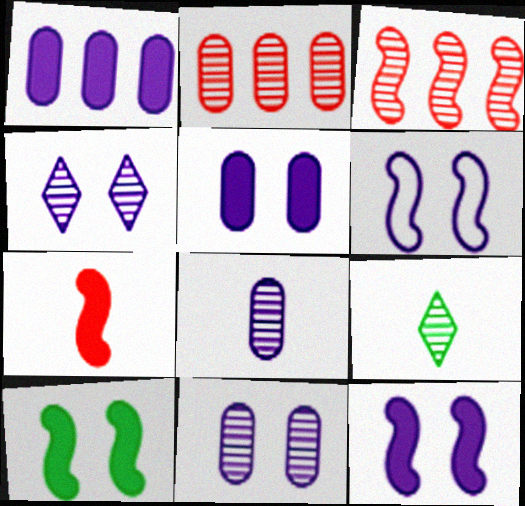[[3, 9, 11], 
[4, 5, 6]]